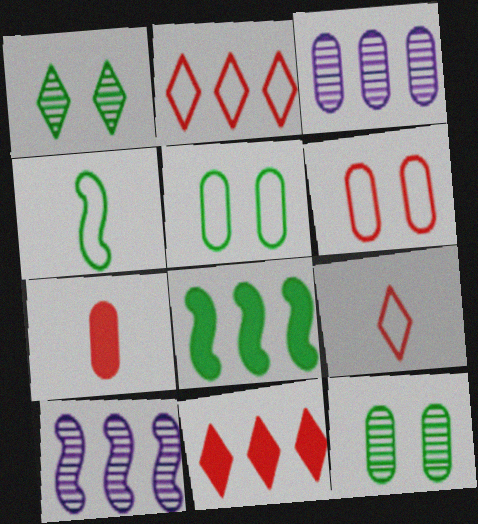[[2, 3, 8], 
[3, 5, 7]]